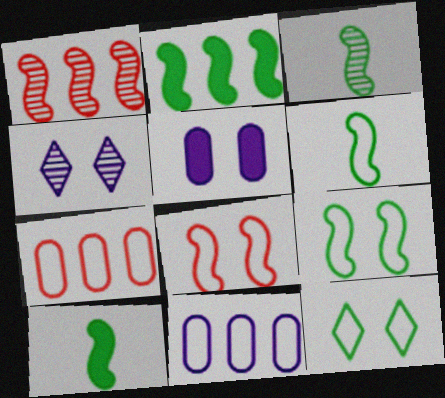[[2, 3, 9], 
[3, 6, 10], 
[4, 7, 10]]